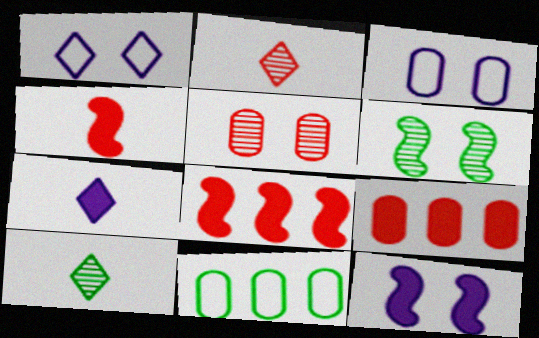[[2, 11, 12], 
[3, 8, 10]]